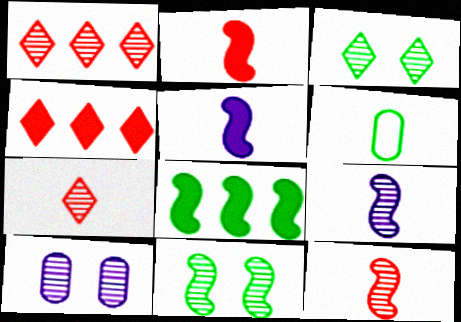[[3, 6, 8], 
[5, 6, 7]]